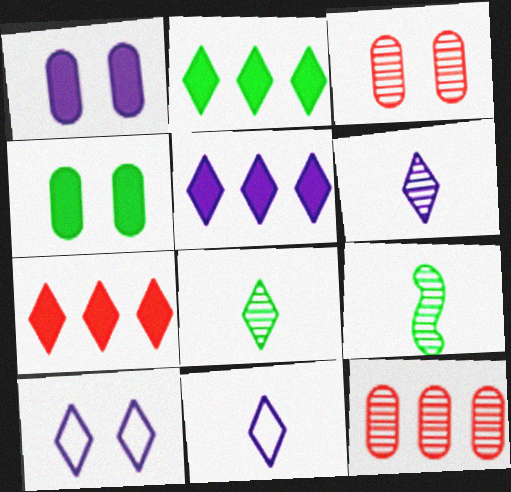[[2, 5, 7], 
[5, 6, 10], 
[7, 8, 10]]